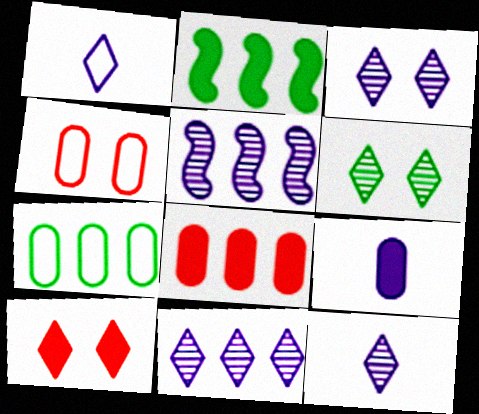[[2, 4, 12], 
[2, 9, 10], 
[3, 11, 12]]